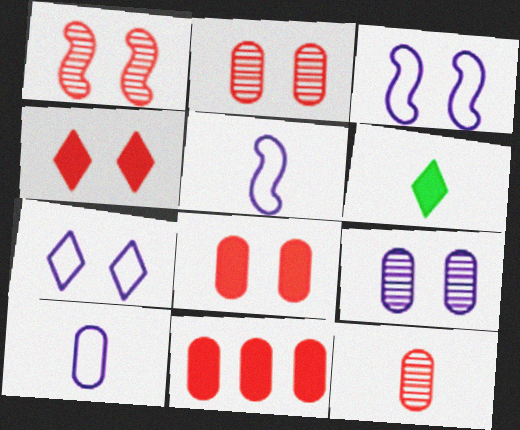[[5, 6, 12]]